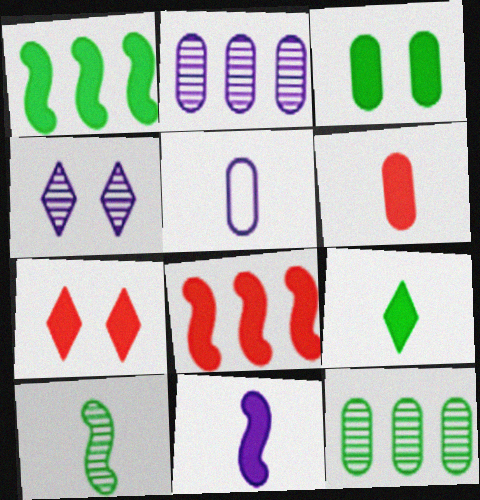[[1, 3, 9], 
[6, 7, 8], 
[6, 9, 11]]